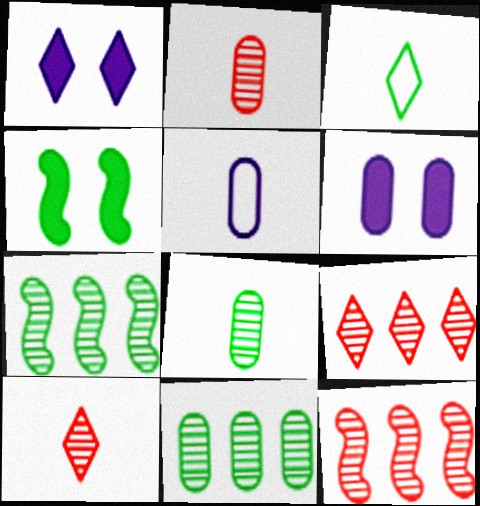[[1, 3, 9], 
[3, 4, 11], 
[3, 6, 12], 
[4, 5, 9]]